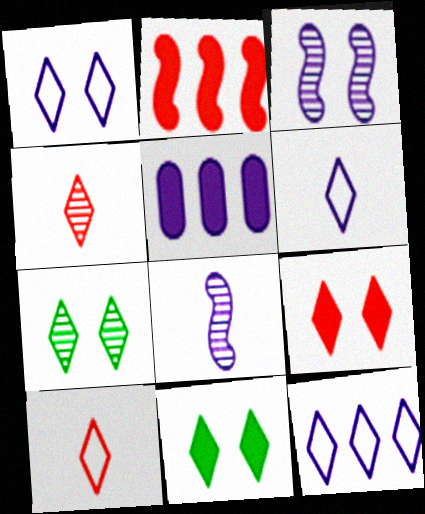[[1, 5, 8], 
[1, 6, 12], 
[1, 7, 9], 
[3, 5, 6], 
[4, 11, 12]]